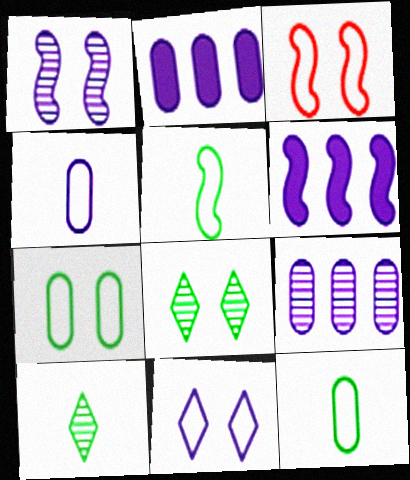[[2, 3, 10], 
[3, 7, 11]]